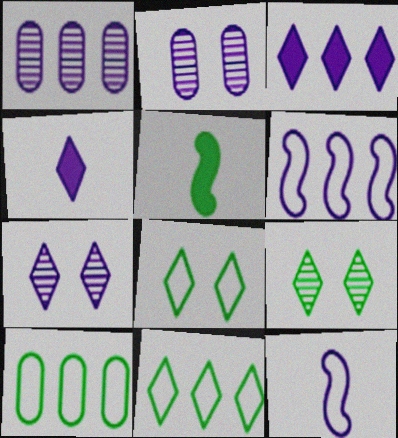[[1, 3, 6], 
[2, 3, 12], 
[2, 4, 6], 
[5, 9, 10]]